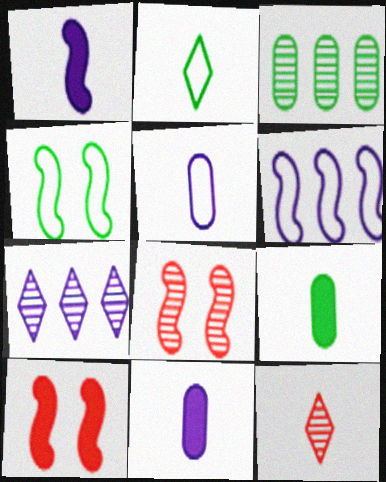[]